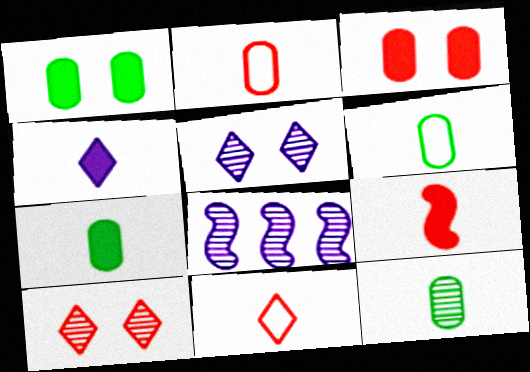[[1, 8, 11], 
[4, 7, 9], 
[6, 7, 12], 
[8, 10, 12]]